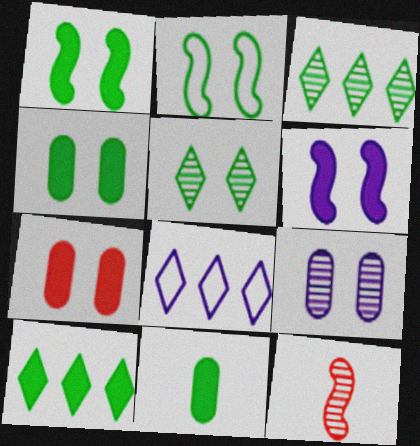[[1, 10, 11], 
[2, 3, 11], 
[2, 4, 5], 
[3, 9, 12], 
[4, 8, 12]]